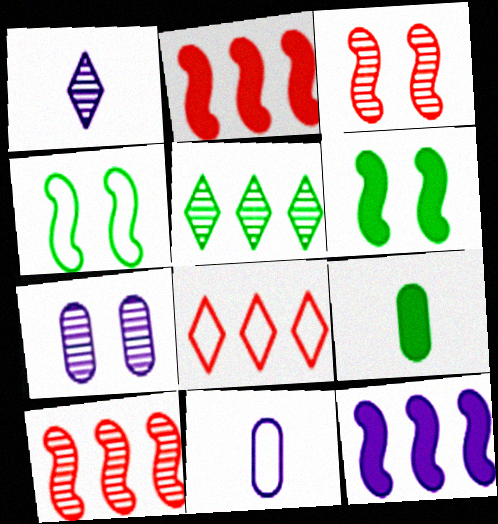[[4, 5, 9], 
[4, 8, 11]]